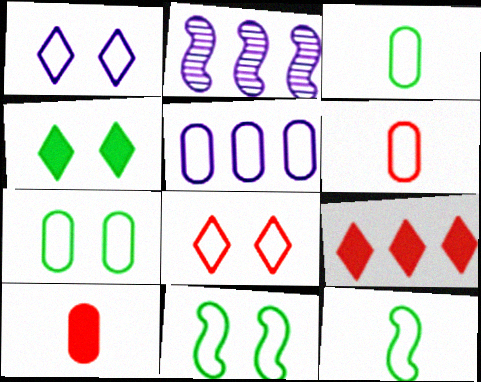[[2, 4, 6], 
[5, 6, 7], 
[5, 8, 12]]